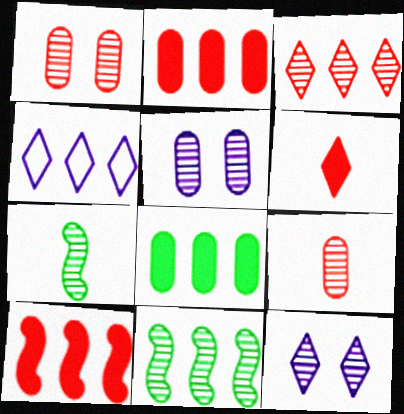[[2, 4, 11], 
[3, 5, 7], 
[9, 11, 12]]